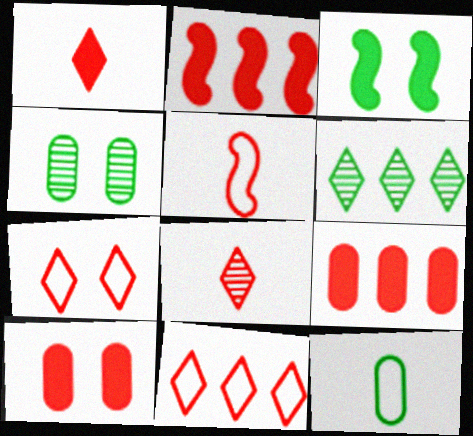[[1, 2, 10], 
[3, 6, 12]]